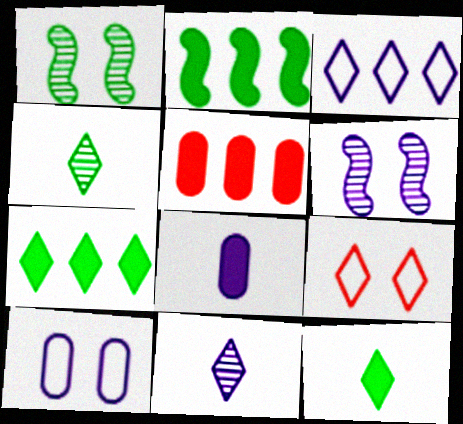[[3, 6, 8], 
[7, 9, 11]]